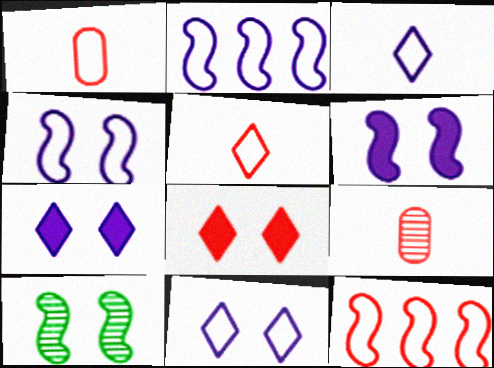[[8, 9, 12]]